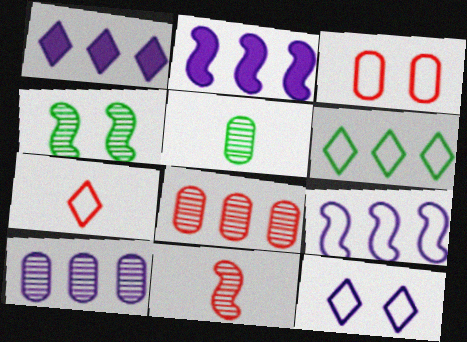[[1, 9, 10], 
[2, 6, 8], 
[6, 7, 12]]